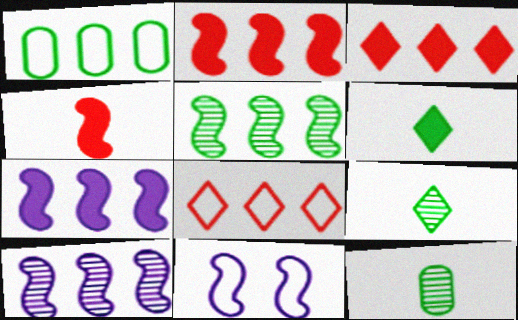[[1, 3, 10], 
[3, 11, 12], 
[4, 5, 11]]